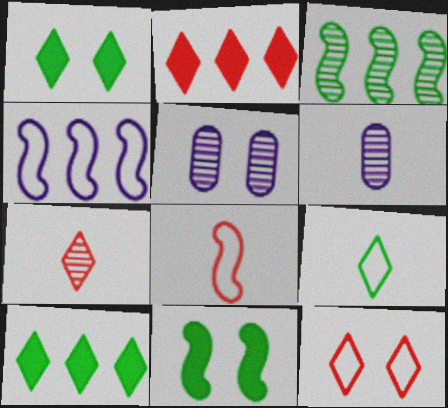[[2, 7, 12], 
[3, 5, 7], 
[5, 8, 10], 
[5, 11, 12]]